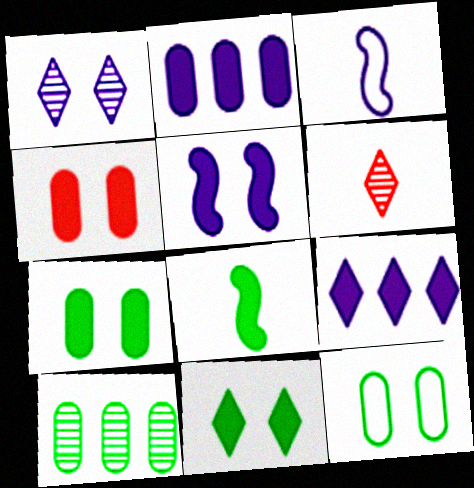[[1, 2, 3], 
[4, 5, 11], 
[4, 8, 9]]